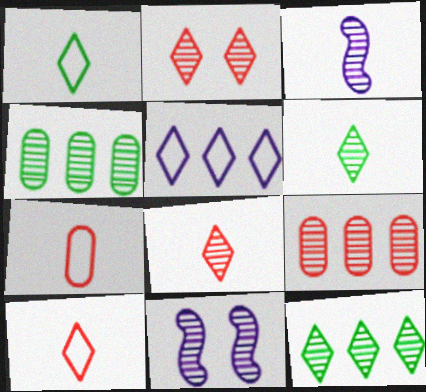[[2, 3, 4], 
[4, 8, 11], 
[6, 9, 11]]